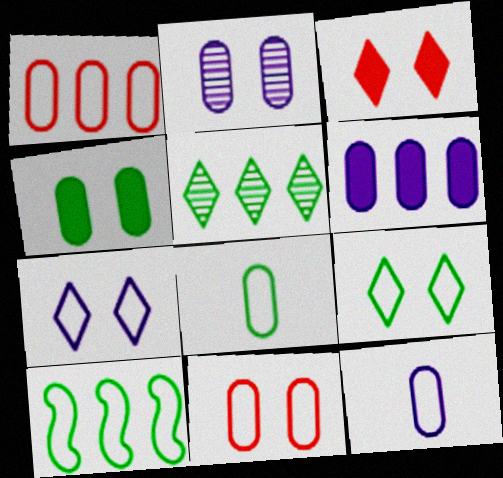[[2, 4, 11], 
[2, 6, 12], 
[8, 9, 10]]